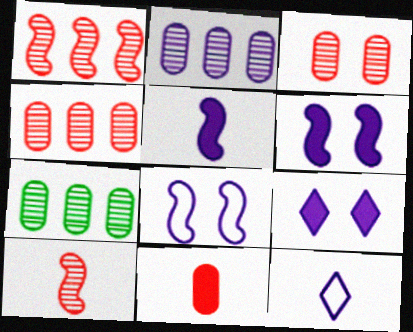[[2, 4, 7], 
[2, 6, 12]]